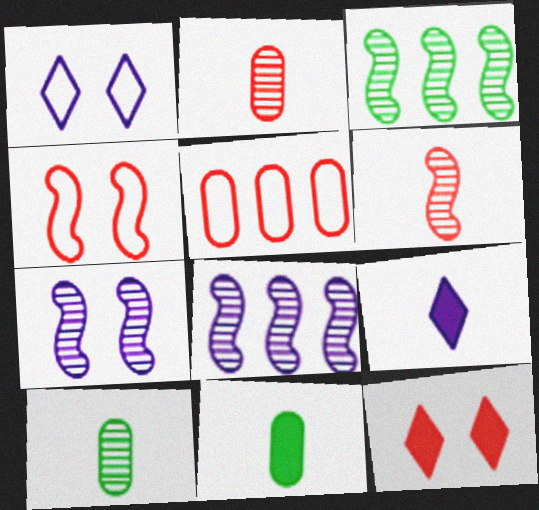[[3, 6, 7], 
[5, 6, 12]]